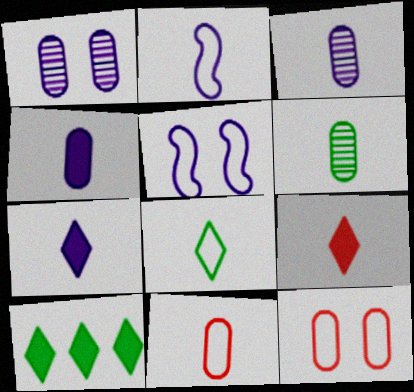[[2, 3, 7], 
[2, 6, 9], 
[2, 8, 11], 
[4, 6, 11]]